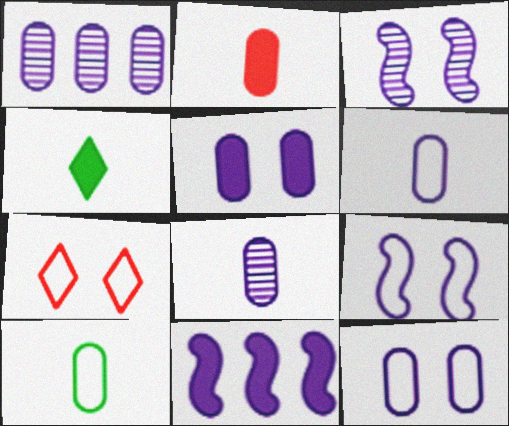[[1, 5, 6], 
[2, 8, 10]]